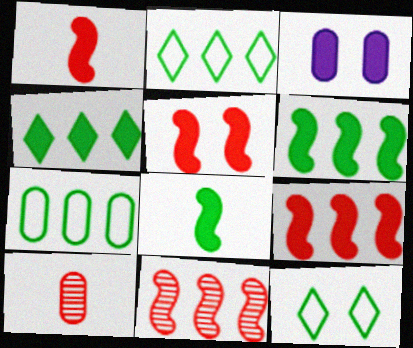[[1, 3, 4], 
[1, 5, 9], 
[3, 7, 10]]